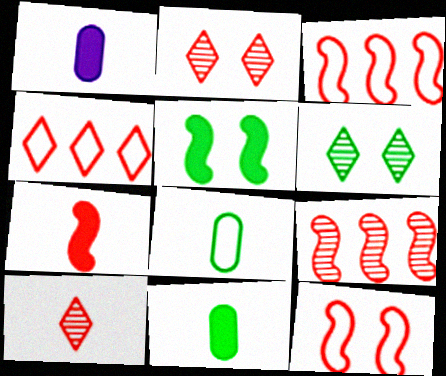[[1, 3, 6], 
[7, 9, 12]]